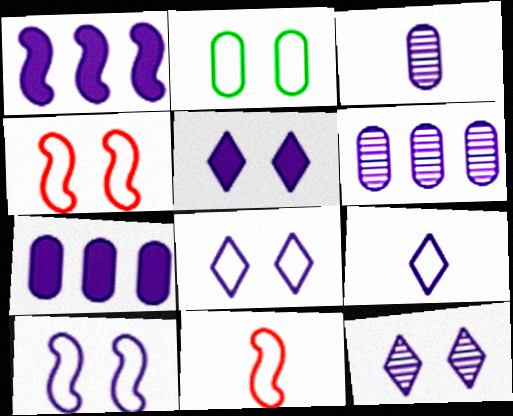[[1, 3, 8], 
[2, 4, 8], 
[5, 8, 12]]